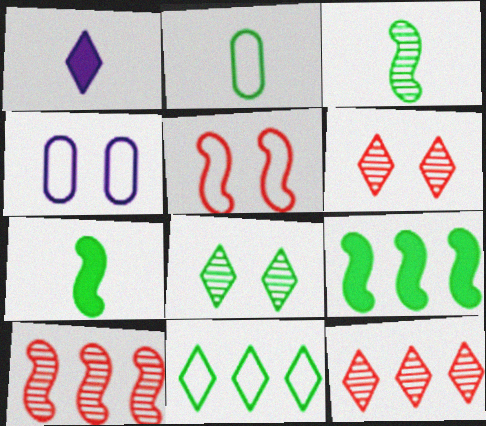[[1, 6, 11], 
[2, 8, 9], 
[4, 7, 12]]